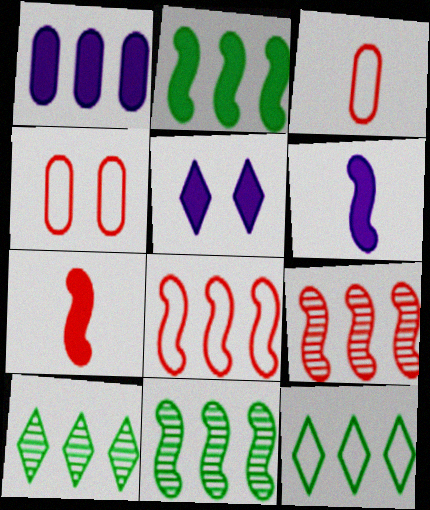[[1, 5, 6], 
[1, 8, 10], 
[1, 9, 12], 
[3, 5, 11], 
[4, 6, 10]]